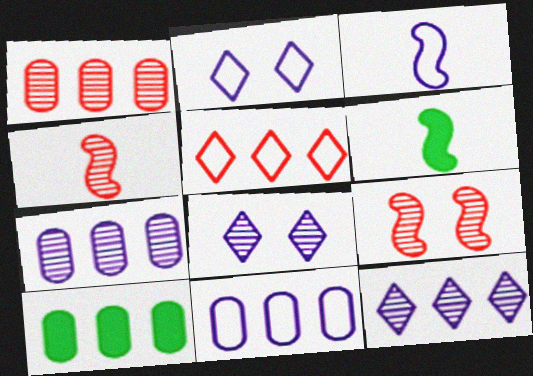[[1, 2, 6], 
[1, 10, 11], 
[2, 3, 11], 
[2, 4, 10], 
[3, 4, 6]]